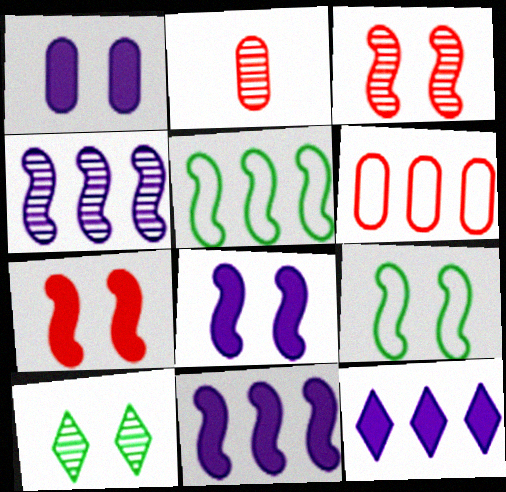[[2, 4, 10], 
[2, 9, 12], 
[3, 8, 9]]